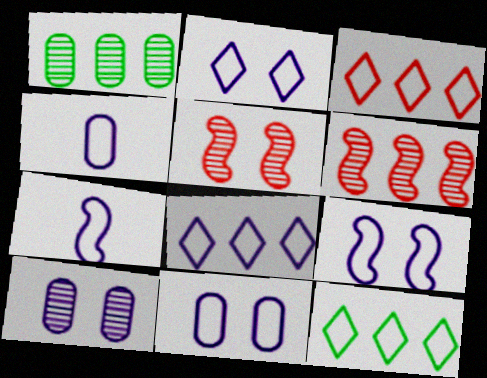[[2, 9, 11], 
[3, 8, 12], 
[4, 8, 9], 
[7, 8, 11]]